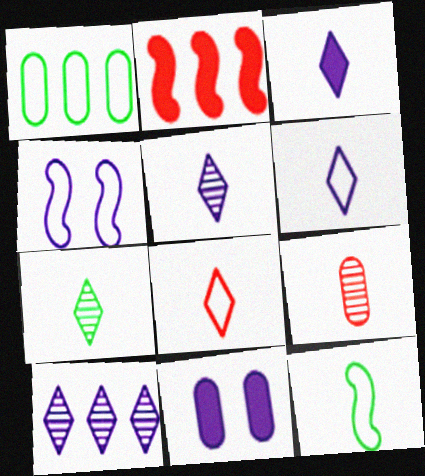[[1, 2, 10], 
[1, 4, 8], 
[1, 9, 11], 
[3, 5, 6], 
[3, 7, 8], 
[3, 9, 12]]